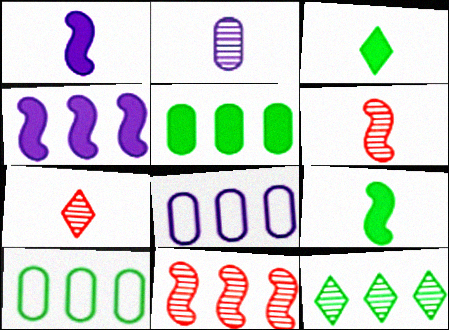[]